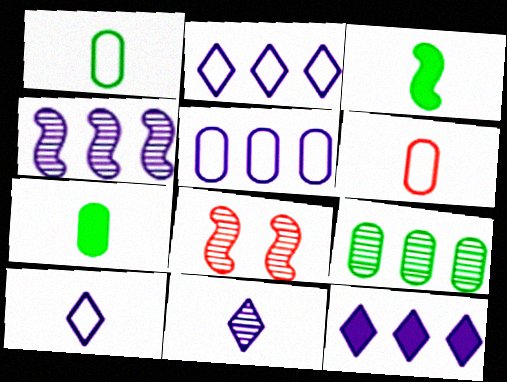[[1, 8, 12], 
[2, 7, 8], 
[3, 6, 11], 
[4, 5, 12], 
[8, 9, 11]]